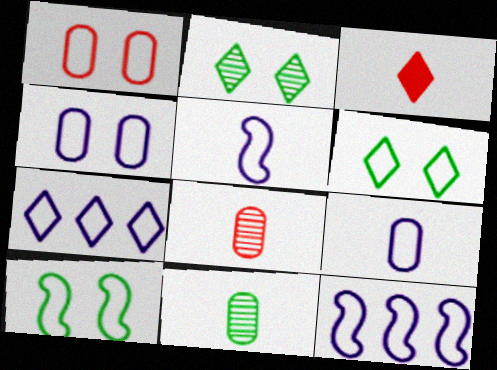[[2, 3, 7], 
[3, 5, 11], 
[4, 5, 7]]